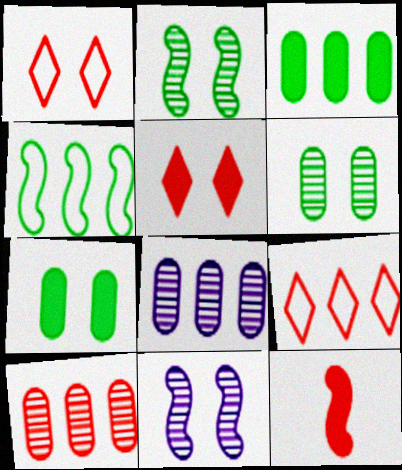[[1, 7, 11], 
[1, 10, 12], 
[4, 11, 12]]